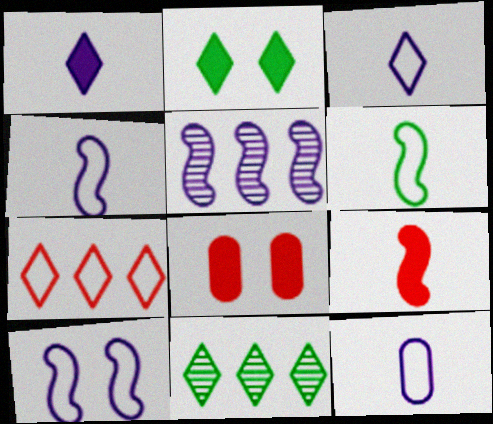[[3, 4, 12], 
[4, 8, 11]]